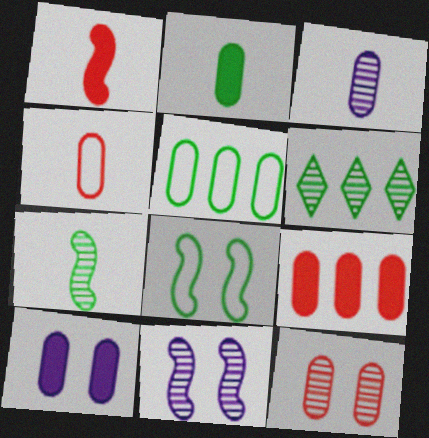[[2, 3, 4], 
[2, 6, 8], 
[2, 9, 10], 
[4, 9, 12]]